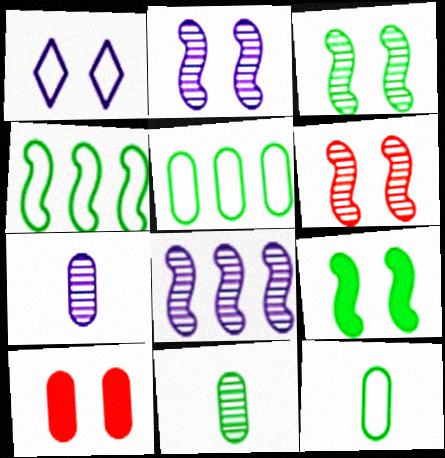[[1, 3, 10], 
[2, 3, 6], 
[5, 7, 10]]